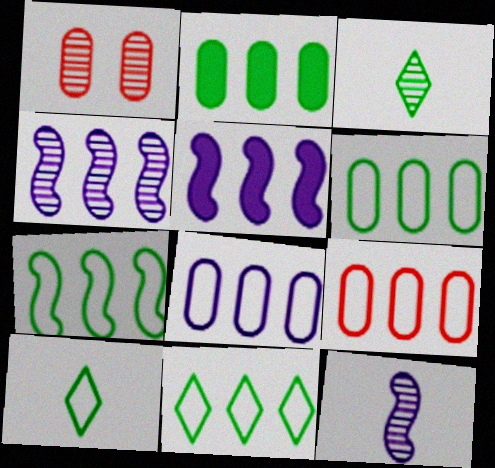[[1, 3, 4], 
[1, 5, 10], 
[6, 7, 11], 
[6, 8, 9]]